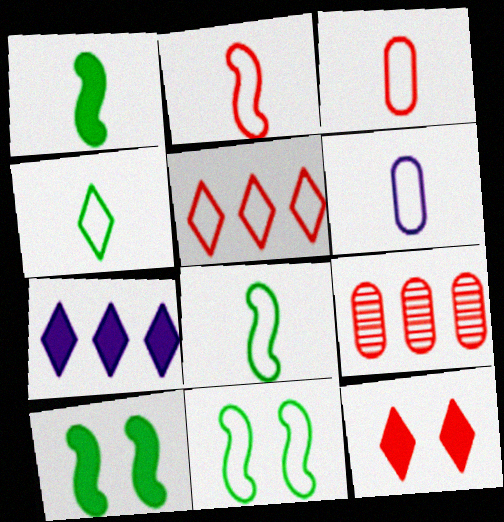[[2, 4, 6], 
[2, 9, 12], 
[5, 6, 11]]